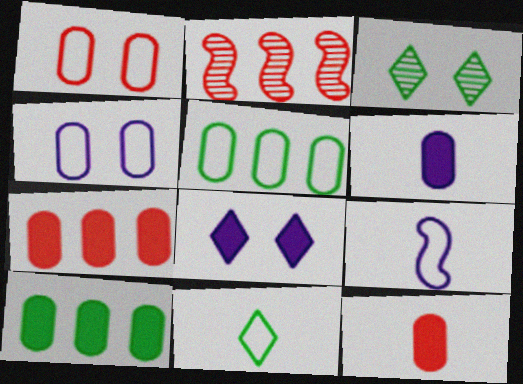[[3, 7, 9]]